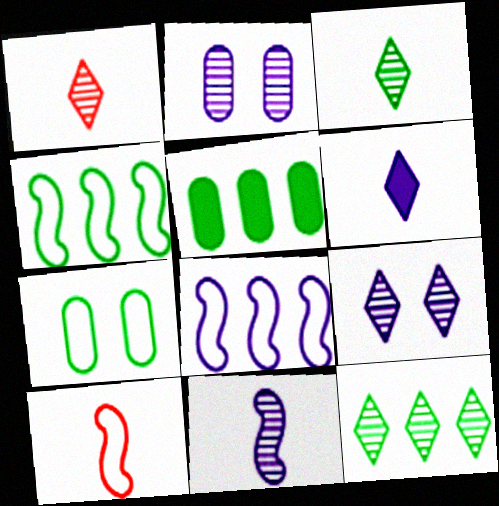[[1, 9, 12], 
[2, 6, 8], 
[4, 5, 12], 
[5, 9, 10]]